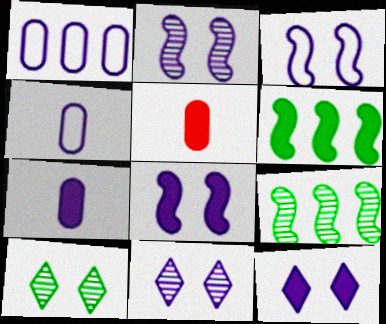[[2, 3, 8], 
[5, 6, 12]]